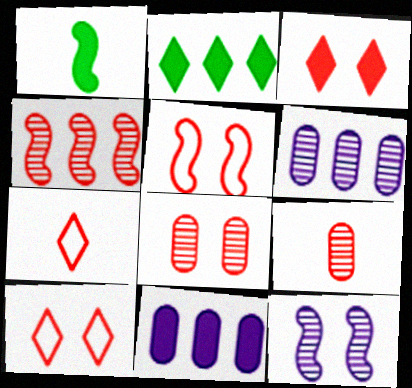[[1, 3, 11], 
[1, 6, 10], 
[3, 5, 8]]